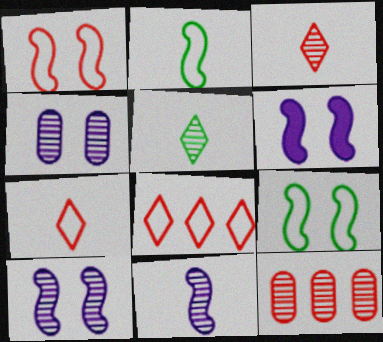[[5, 10, 12]]